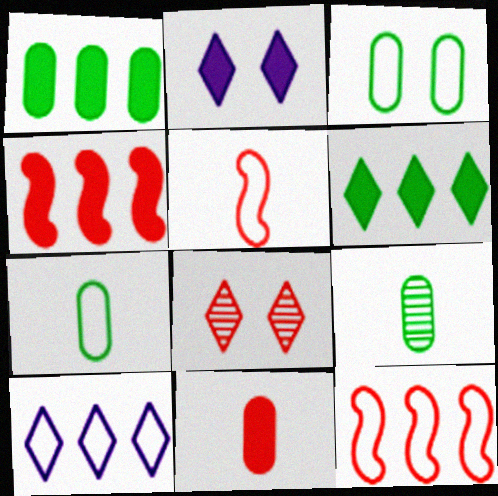[[1, 3, 9], 
[2, 9, 12], 
[3, 5, 10], 
[8, 11, 12]]